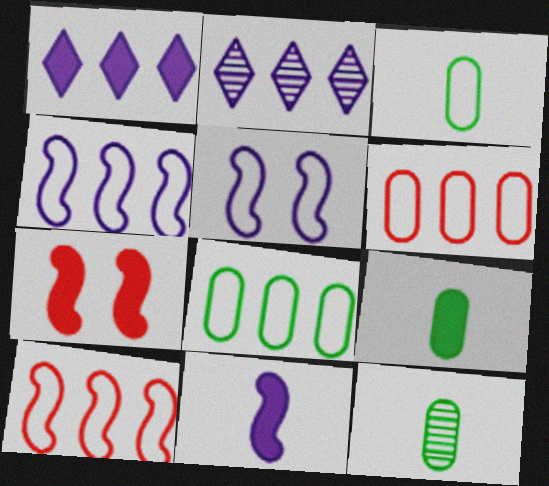[[1, 7, 9], 
[2, 3, 7], 
[3, 9, 12]]